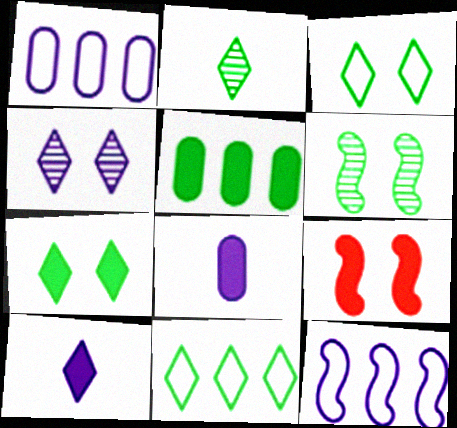[[1, 2, 9], 
[2, 7, 11], 
[4, 8, 12], 
[5, 9, 10]]